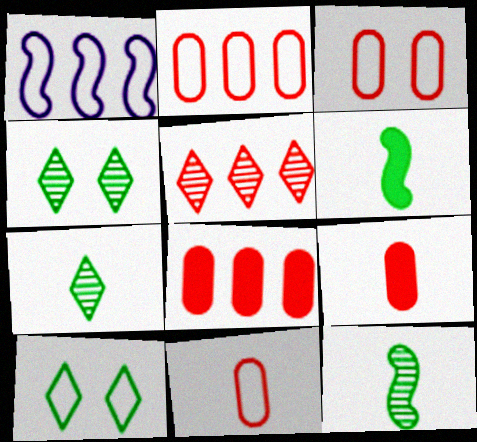[[1, 4, 9], 
[1, 10, 11], 
[2, 3, 11]]